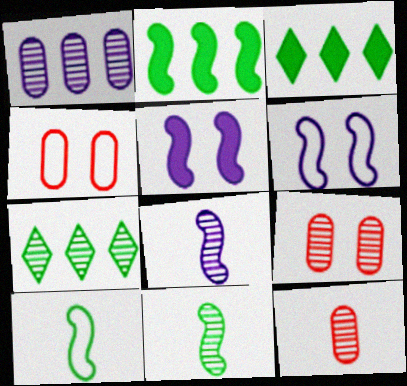[[3, 4, 8], 
[3, 6, 12], 
[7, 8, 9]]